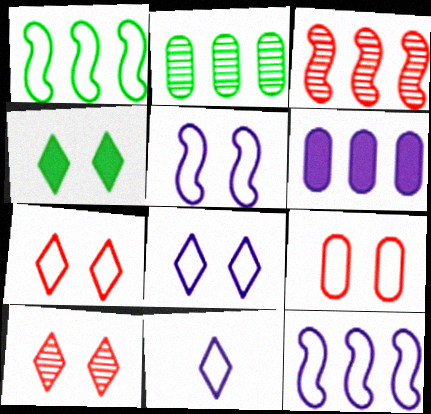[[1, 9, 11], 
[4, 8, 10]]